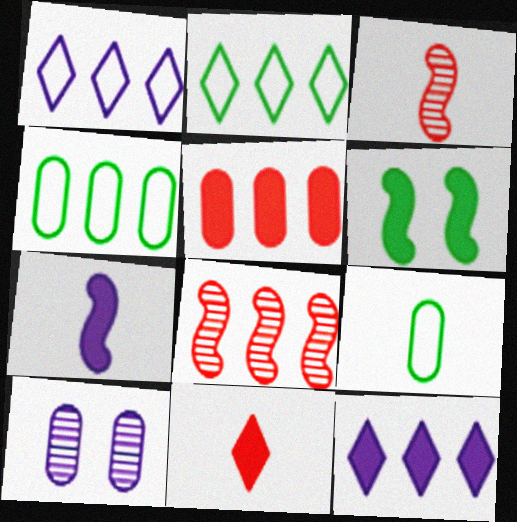[[1, 7, 10], 
[4, 8, 12], 
[5, 9, 10]]